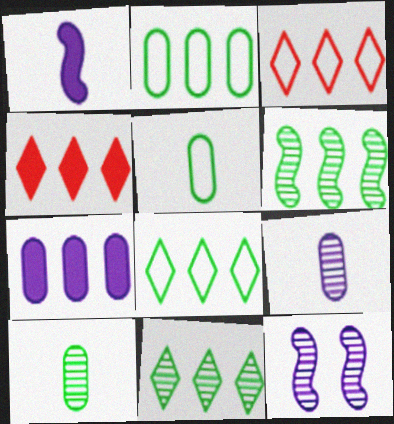[[3, 6, 7], 
[4, 5, 12]]